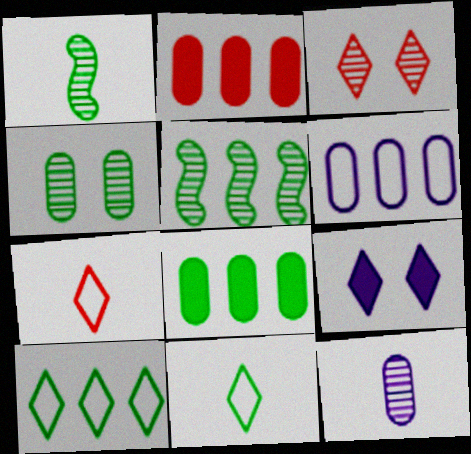[[3, 5, 12], 
[5, 8, 10]]